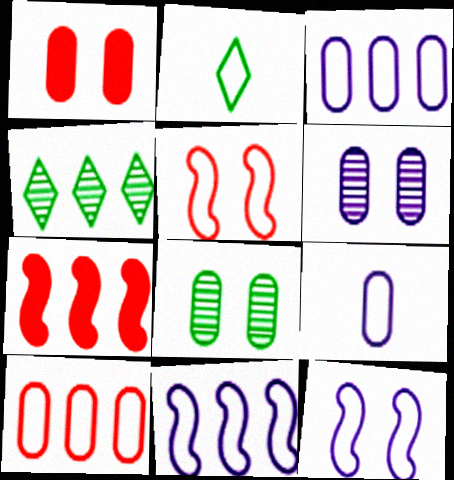[[2, 3, 5], 
[2, 6, 7], 
[2, 10, 12], 
[3, 4, 7]]